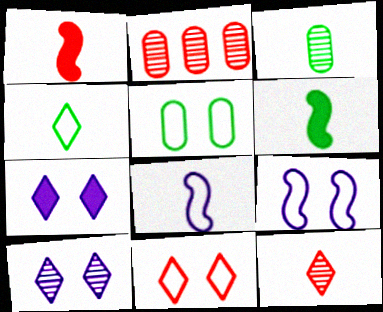[[1, 2, 11], 
[3, 4, 6], 
[5, 9, 11]]